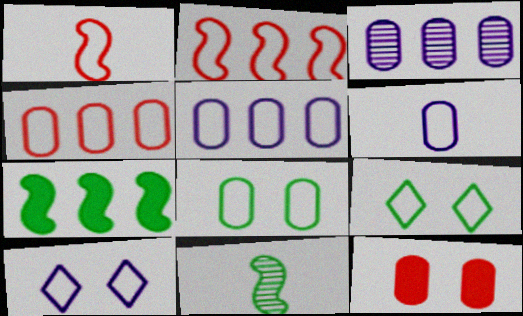[[1, 5, 9], 
[2, 6, 9], 
[4, 6, 8]]